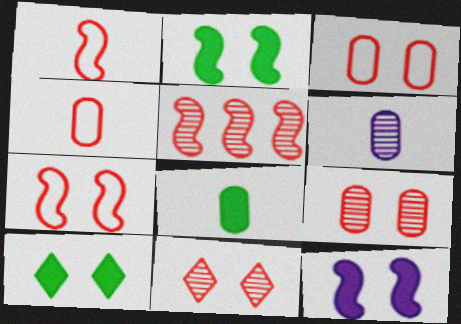[[4, 6, 8]]